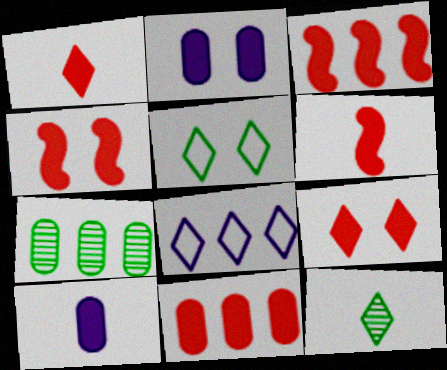[[1, 4, 11], 
[3, 4, 6], 
[3, 7, 8], 
[6, 9, 11], 
[8, 9, 12]]